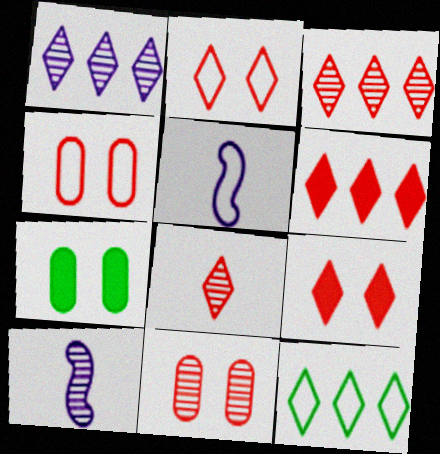[[1, 6, 12], 
[2, 6, 8], 
[3, 5, 7], 
[4, 5, 12]]